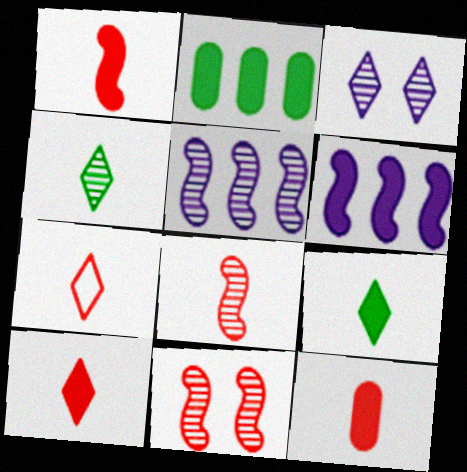[[1, 10, 12], 
[7, 8, 12]]